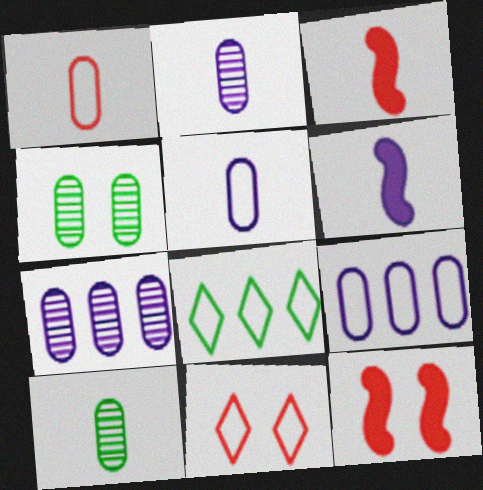[[2, 8, 12]]